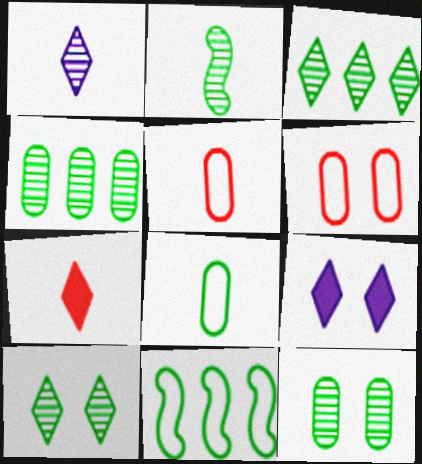[[2, 3, 12], 
[2, 4, 10]]